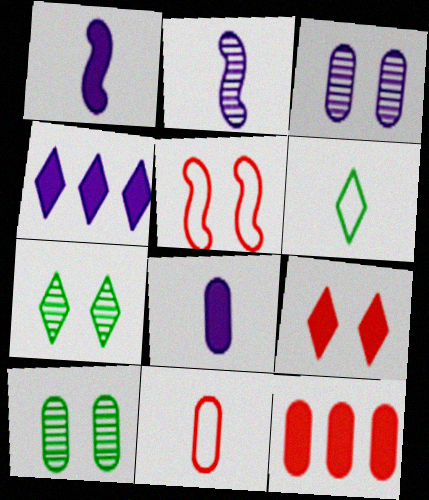[]